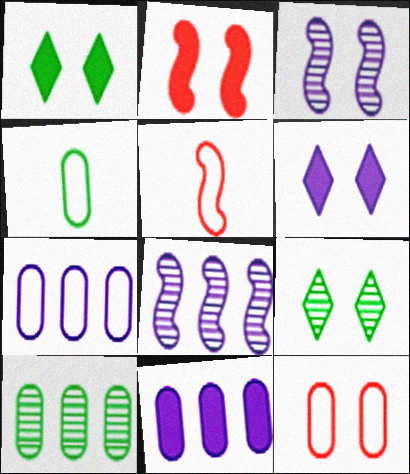[[1, 3, 12], 
[4, 7, 12], 
[5, 6, 10], 
[5, 9, 11]]